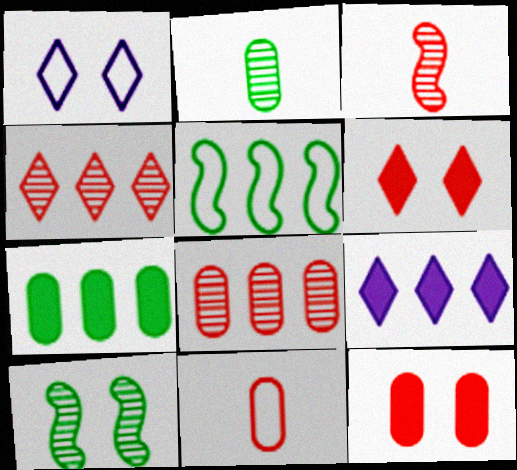[[1, 3, 7], 
[1, 5, 11], 
[1, 10, 12], 
[5, 8, 9], 
[8, 11, 12], 
[9, 10, 11]]